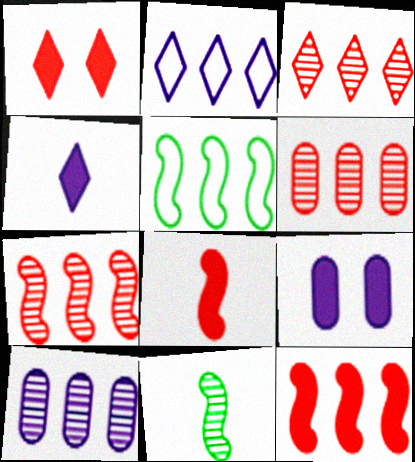[[3, 6, 7]]